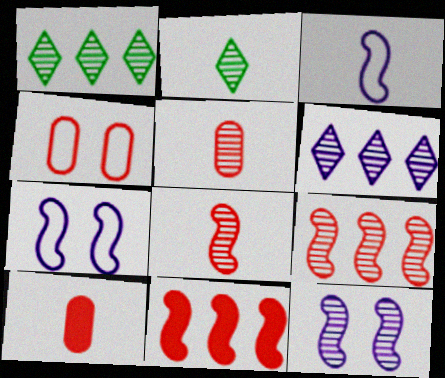[[1, 5, 12], 
[1, 7, 10], 
[2, 3, 10]]